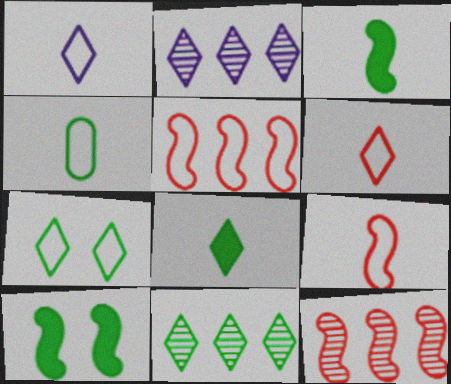[[1, 4, 9], 
[4, 10, 11], 
[7, 8, 11]]